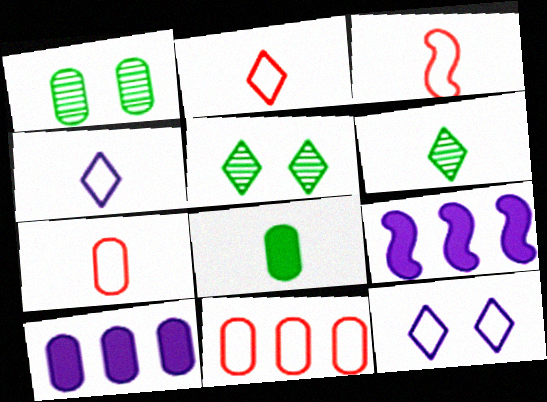[[1, 2, 9], 
[1, 7, 10], 
[2, 3, 7], 
[3, 5, 10], 
[5, 7, 9]]